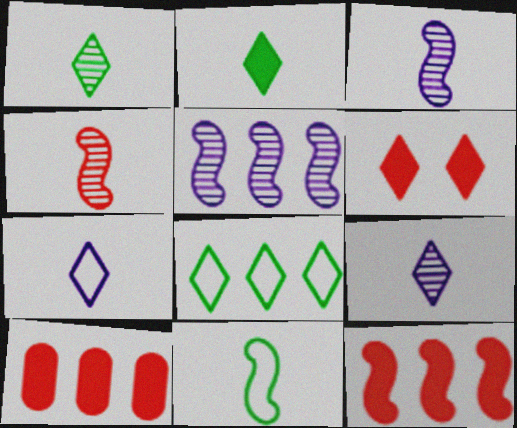[[5, 8, 10], 
[6, 8, 9]]